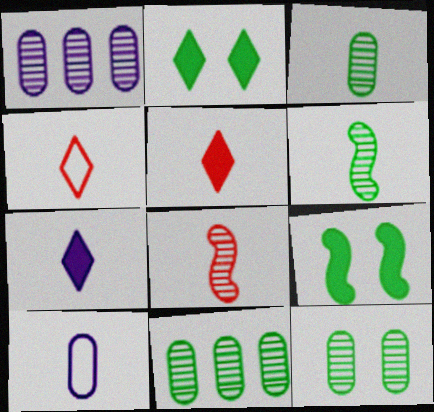[[1, 4, 9], 
[3, 11, 12], 
[5, 6, 10]]